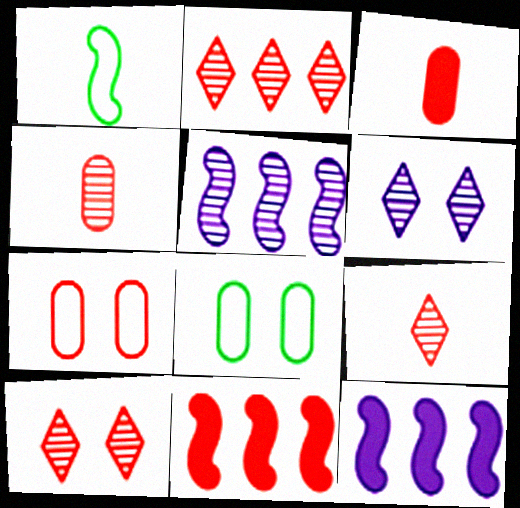[[2, 9, 10], 
[7, 9, 11], 
[8, 9, 12]]